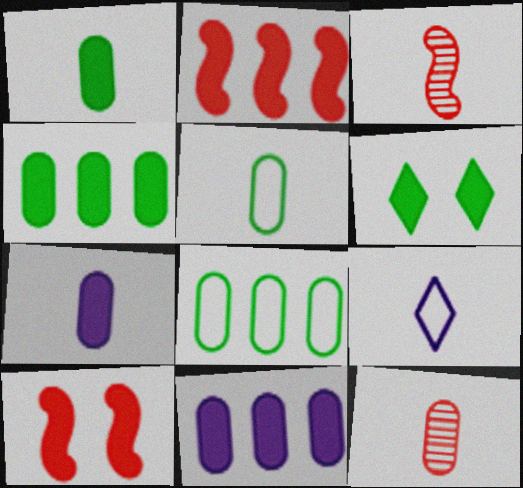[[1, 3, 9], 
[2, 6, 7], 
[5, 7, 12]]